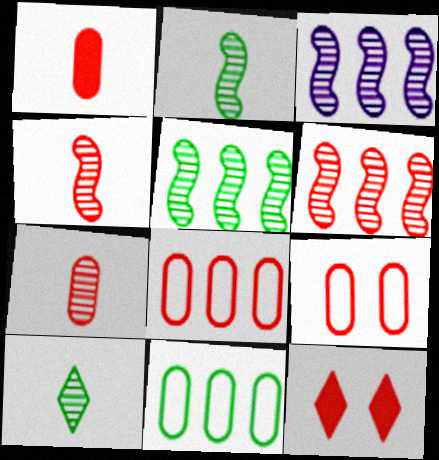[[3, 5, 6], 
[4, 8, 12]]